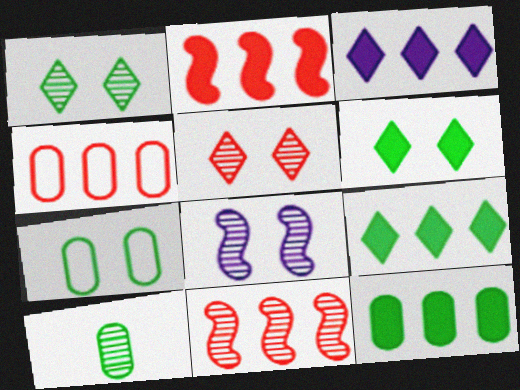[[2, 3, 12], 
[7, 10, 12]]